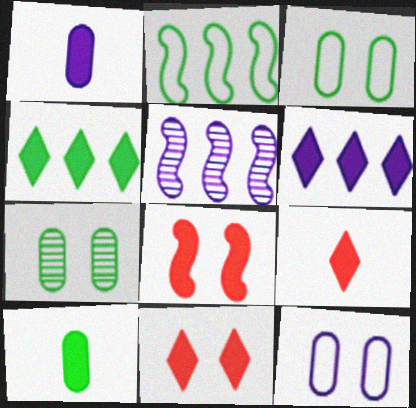[[1, 4, 8], 
[3, 5, 9], 
[6, 8, 10]]